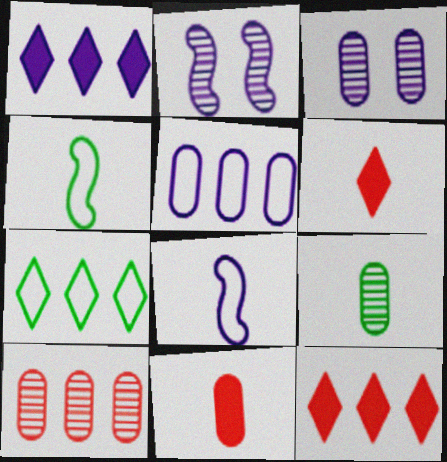[[1, 3, 8], 
[2, 7, 11], 
[3, 4, 12], 
[3, 9, 10], 
[6, 8, 9]]